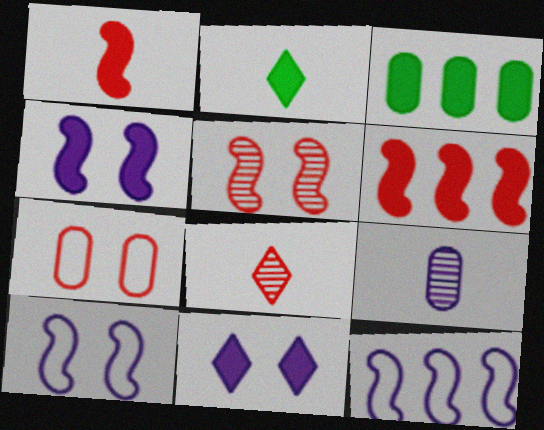[[1, 3, 11], 
[3, 7, 9], 
[3, 8, 10], 
[6, 7, 8], 
[9, 11, 12]]